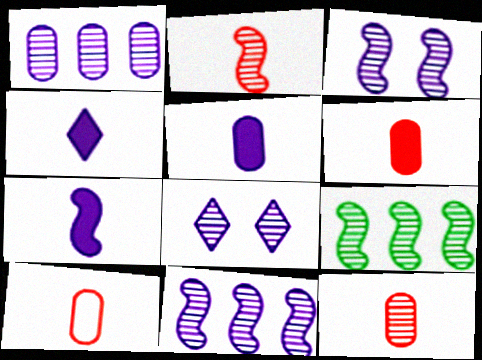[[2, 3, 9], 
[4, 5, 7], 
[6, 10, 12], 
[8, 9, 12]]